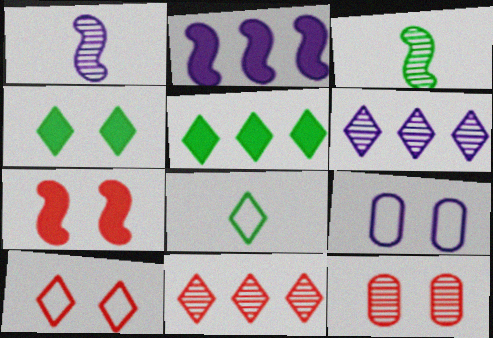[[2, 8, 12], 
[3, 6, 12], 
[7, 10, 12]]